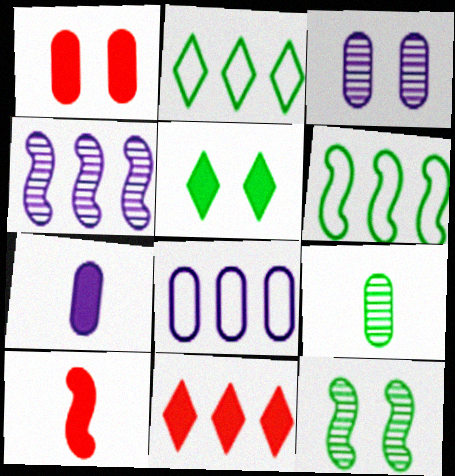[[1, 8, 9], 
[1, 10, 11], 
[2, 3, 10], 
[3, 7, 8], 
[5, 6, 9]]